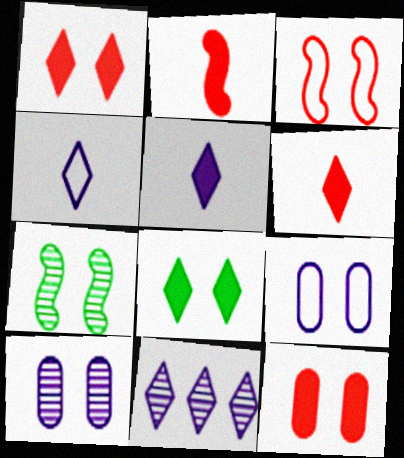[[1, 7, 9], 
[3, 8, 10]]